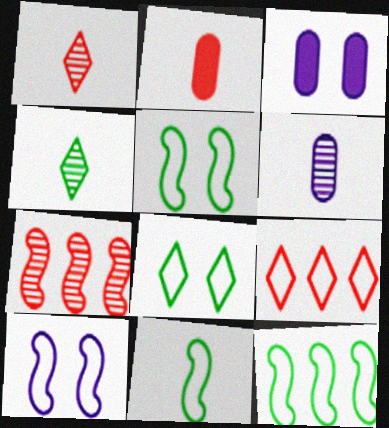[[1, 3, 12], 
[5, 11, 12]]